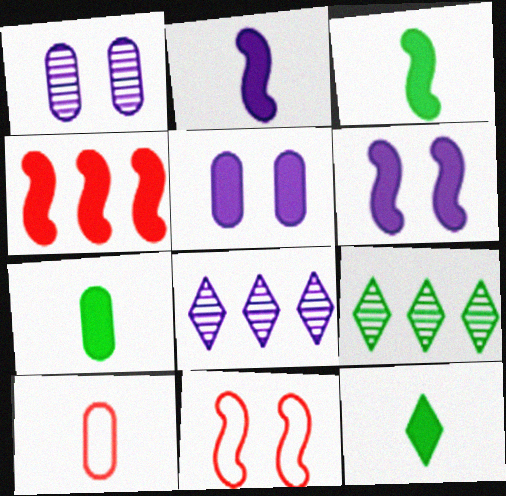[[3, 4, 6], 
[3, 7, 12], 
[4, 5, 12], 
[6, 9, 10], 
[7, 8, 11]]